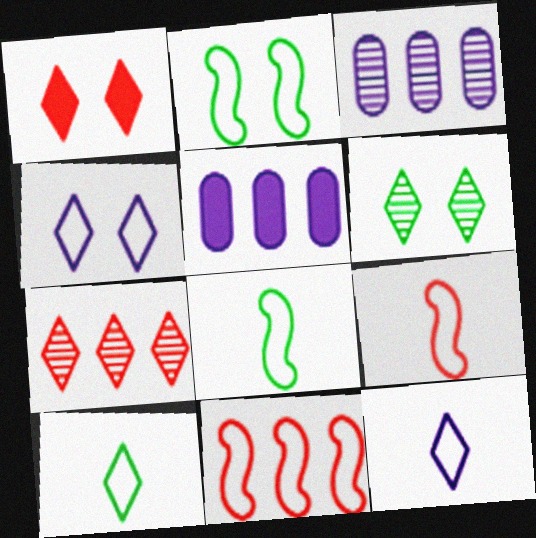[[1, 3, 8], 
[1, 4, 6], 
[5, 6, 9]]